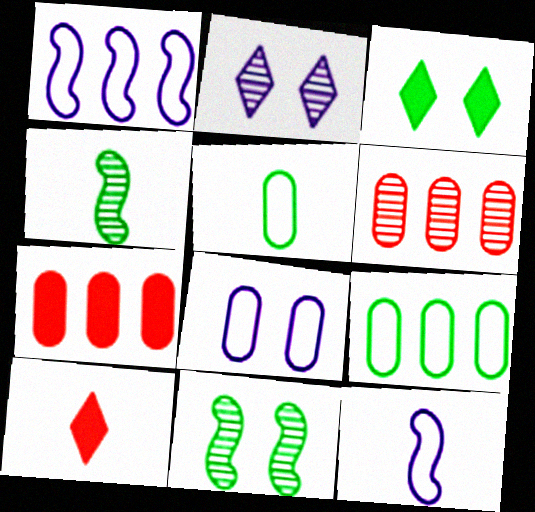[[2, 4, 6], 
[3, 4, 9], 
[3, 6, 12]]